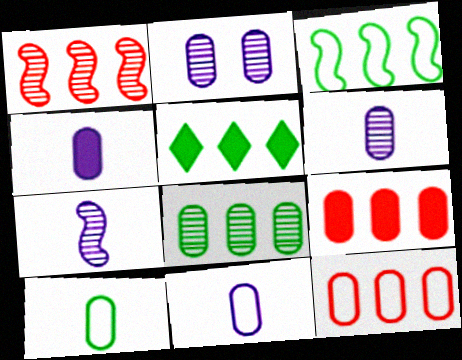[[2, 9, 10], 
[3, 5, 8], 
[4, 6, 11]]